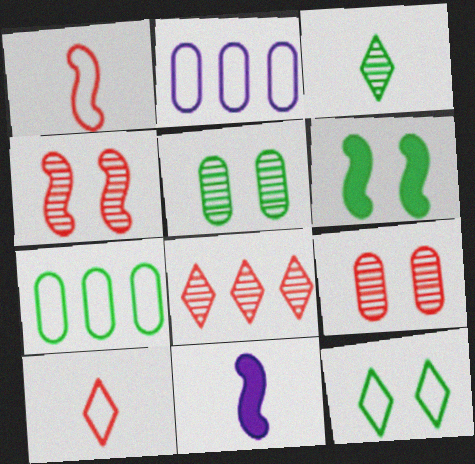[[1, 2, 12], 
[3, 6, 7], 
[5, 6, 12]]